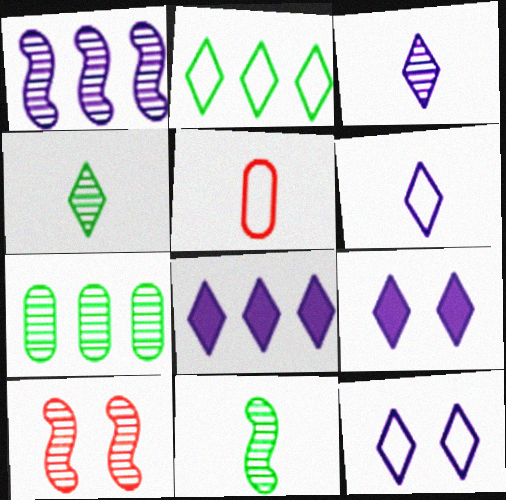[[1, 10, 11], 
[3, 7, 10], 
[3, 8, 12]]